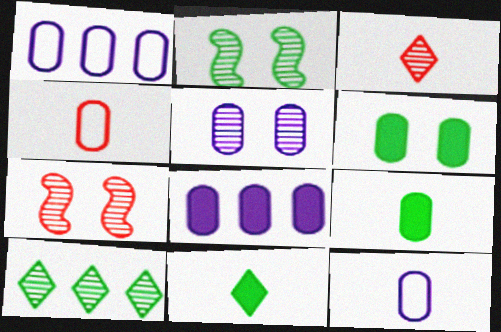[[1, 7, 11], 
[5, 8, 12]]